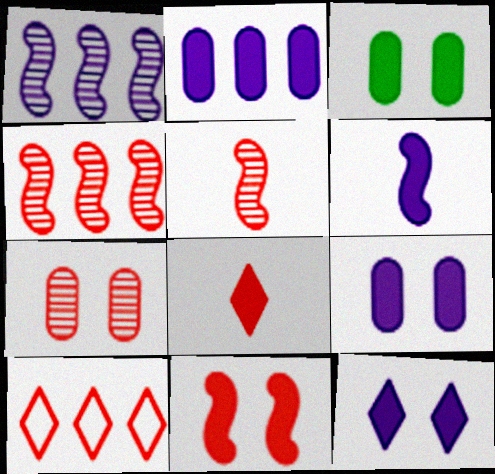[[2, 6, 12], 
[3, 11, 12]]